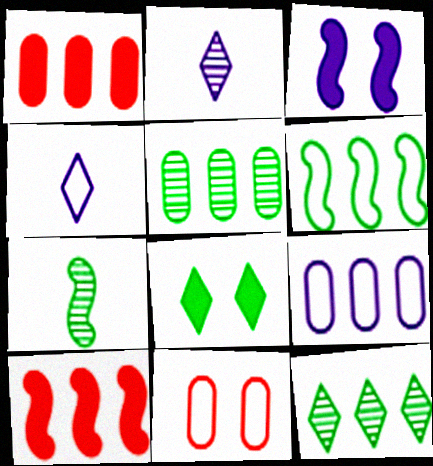[[1, 5, 9], 
[2, 3, 9], 
[4, 6, 11], 
[9, 10, 12]]